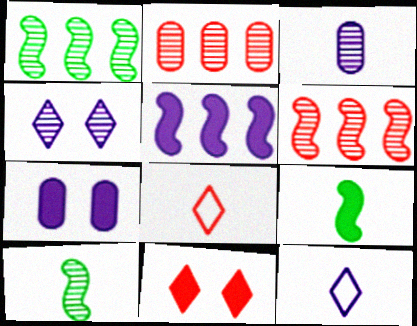[[1, 7, 8], 
[2, 4, 10], 
[3, 8, 9]]